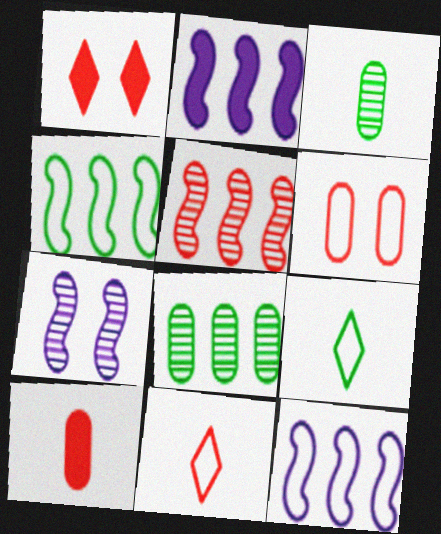[[1, 3, 12], 
[2, 4, 5], 
[6, 9, 12]]